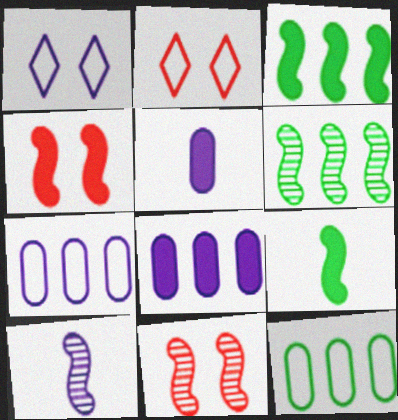[[1, 8, 10], 
[2, 5, 6], 
[6, 10, 11]]